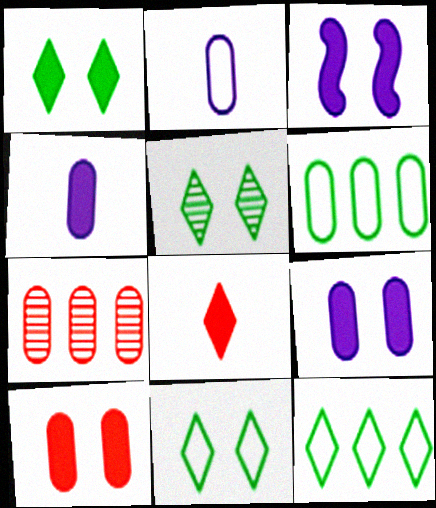[[1, 3, 10], 
[1, 5, 11]]